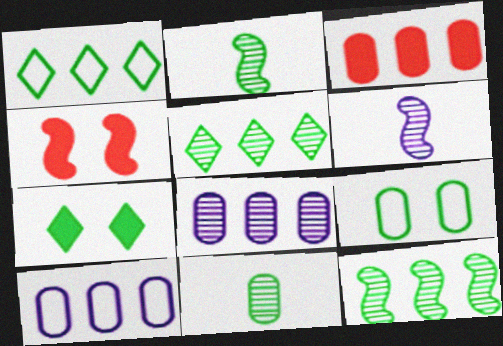[]